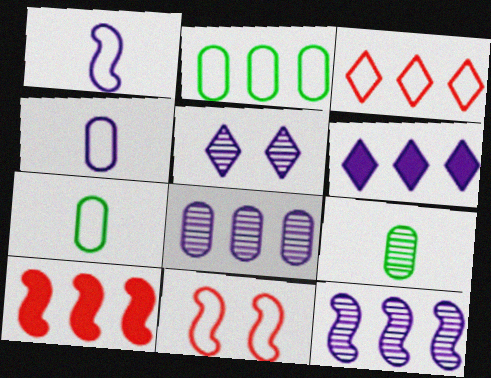[[5, 7, 10], 
[6, 9, 11]]